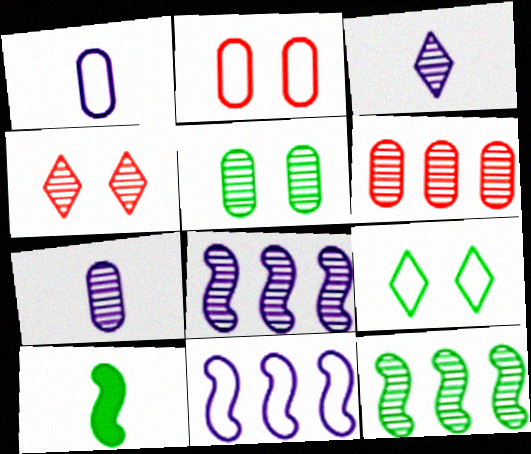[[4, 7, 12], 
[5, 6, 7]]